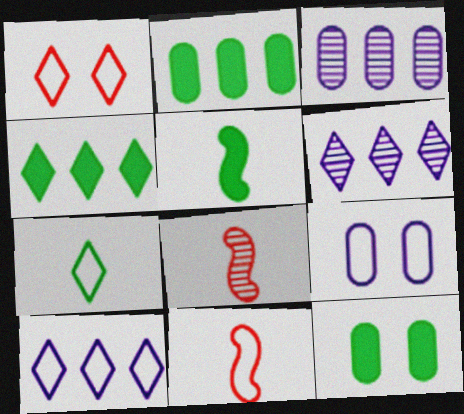[[1, 3, 5], 
[1, 7, 10], 
[4, 5, 12], 
[4, 8, 9], 
[6, 11, 12], 
[8, 10, 12]]